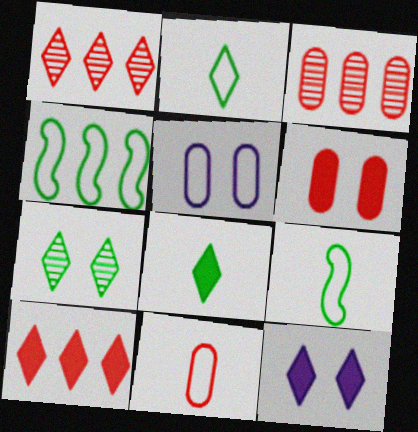[[1, 2, 12], 
[3, 6, 11], 
[3, 9, 12], 
[8, 10, 12]]